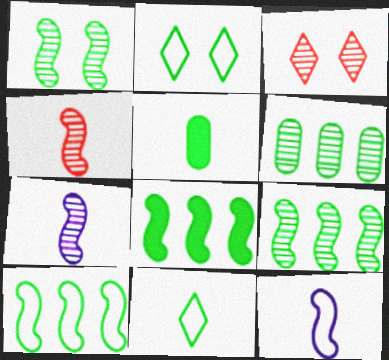[[2, 5, 9], 
[3, 6, 7], 
[8, 9, 10]]